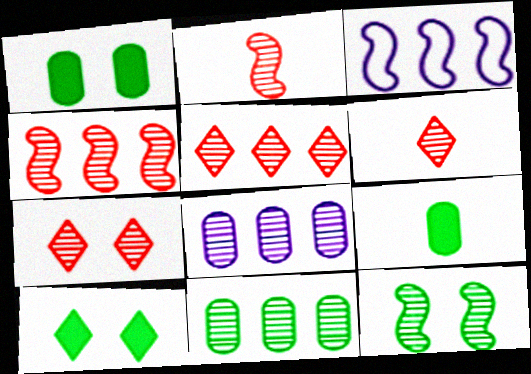[[1, 3, 6], 
[3, 7, 9], 
[5, 6, 7], 
[6, 8, 12]]